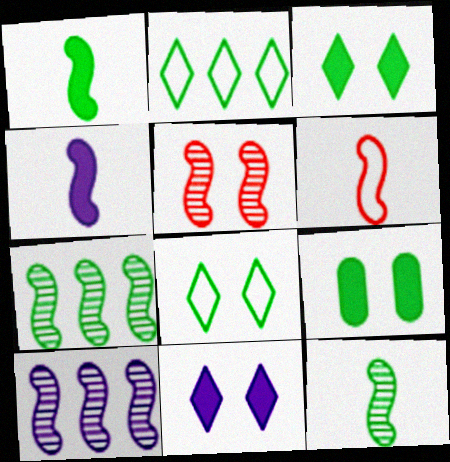[[2, 9, 12], 
[4, 6, 12], 
[5, 10, 12]]